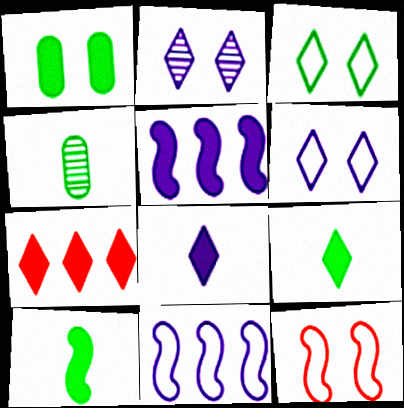[[1, 2, 12]]